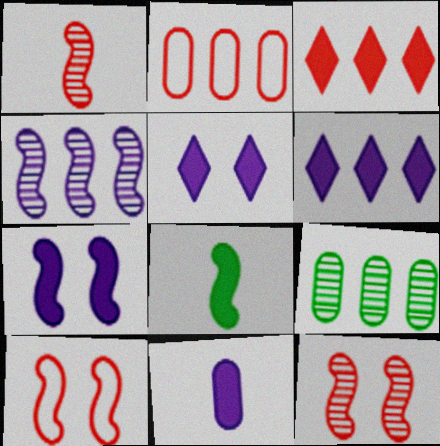[[4, 8, 10], 
[6, 7, 11]]